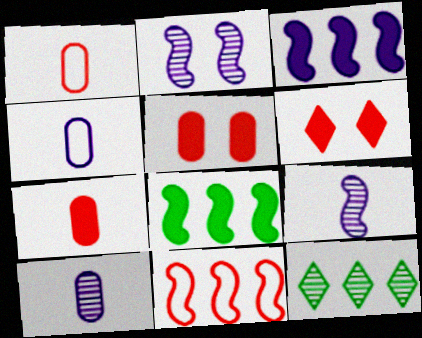[]